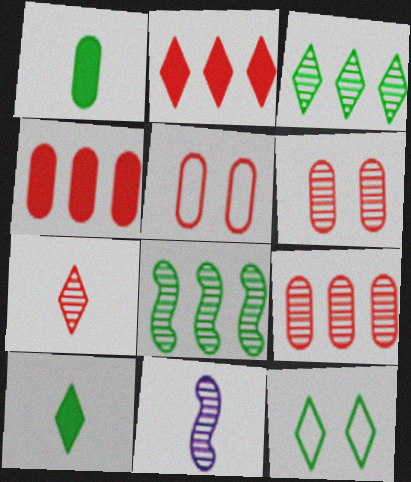[[1, 8, 12], 
[3, 6, 11], 
[3, 10, 12], 
[4, 11, 12]]